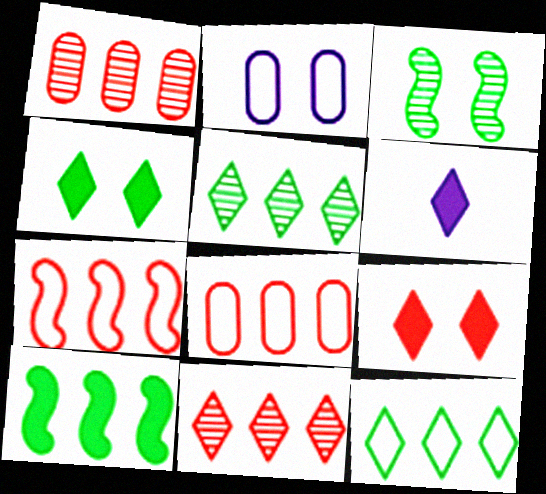[[2, 3, 9], 
[3, 6, 8]]